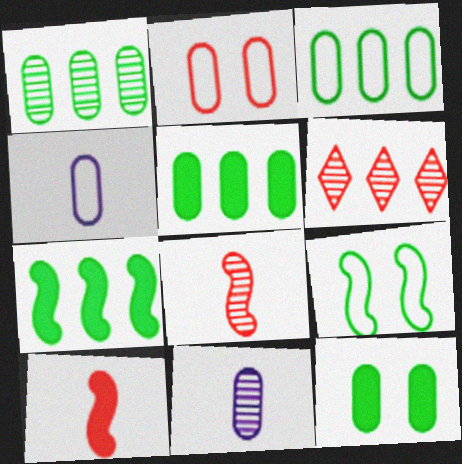[[1, 3, 5], 
[2, 3, 4], 
[2, 5, 11], 
[2, 6, 10]]